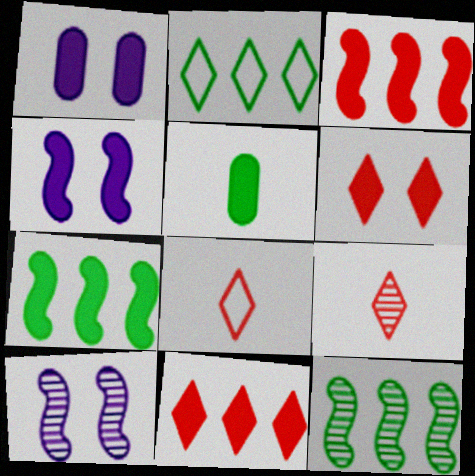[[1, 8, 12], 
[4, 5, 11]]